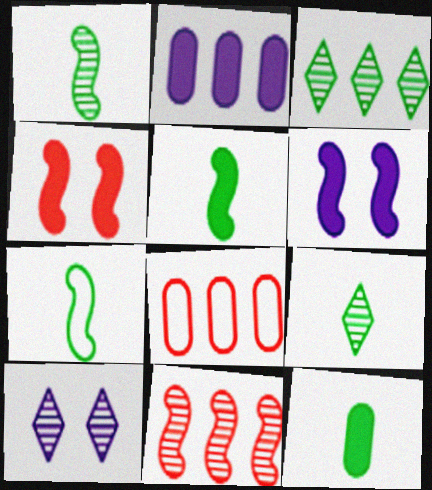[[1, 5, 7], 
[5, 8, 10], 
[6, 7, 11], 
[6, 8, 9], 
[7, 9, 12]]